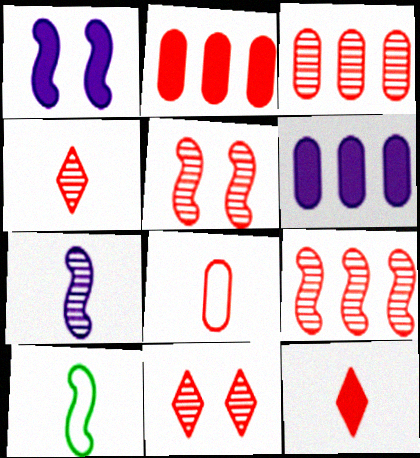[[1, 9, 10], 
[3, 4, 5], 
[6, 10, 11]]